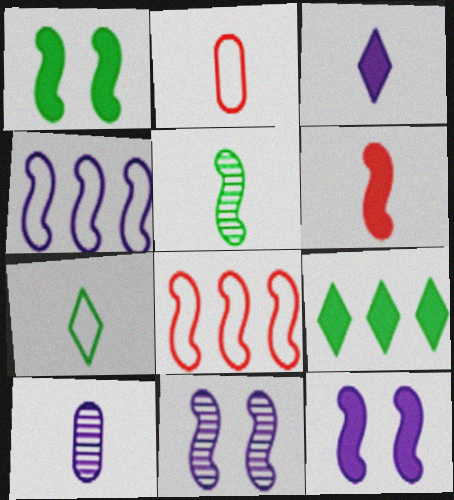[[2, 3, 5], 
[2, 9, 11], 
[5, 8, 12], 
[6, 7, 10]]